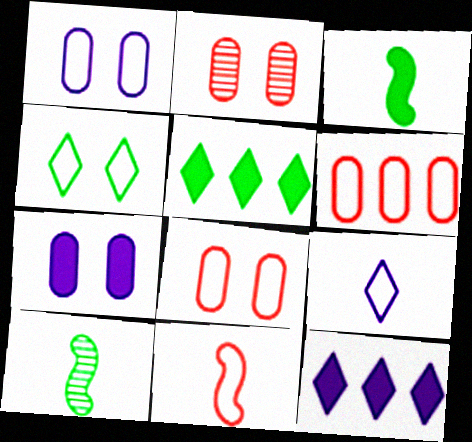[[8, 10, 12]]